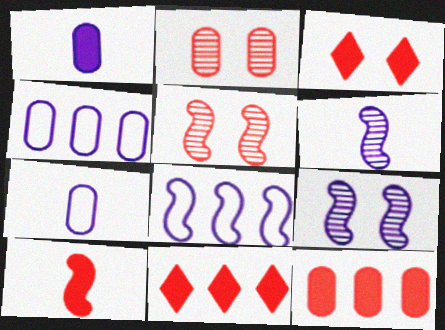[[3, 10, 12]]